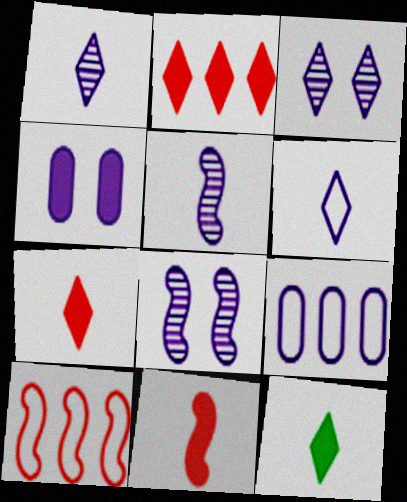[]